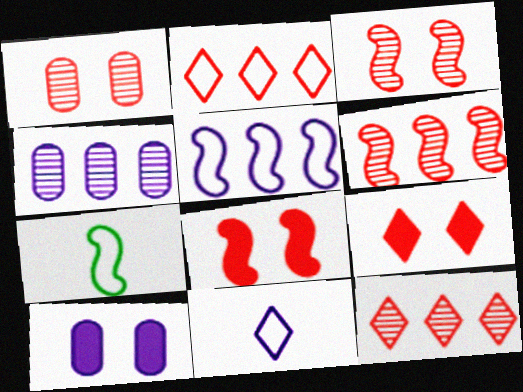[[4, 7, 9], 
[7, 10, 12]]